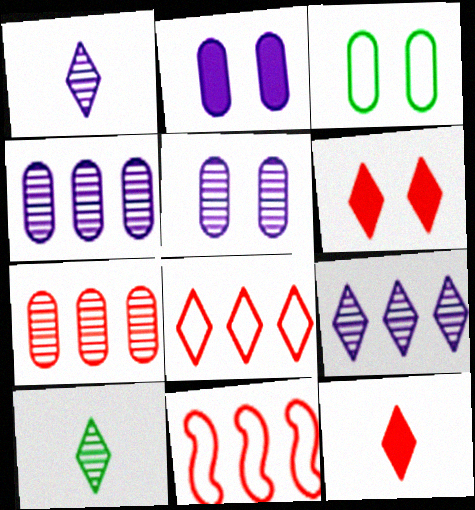[[2, 10, 11]]